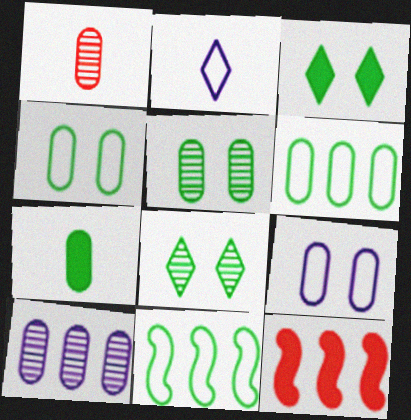[[1, 5, 10], 
[2, 5, 12], 
[5, 6, 7], 
[7, 8, 11]]